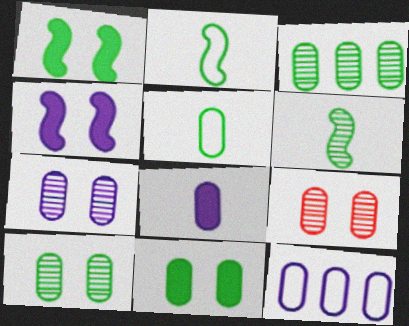[[3, 5, 11], 
[7, 8, 12], 
[7, 9, 10]]